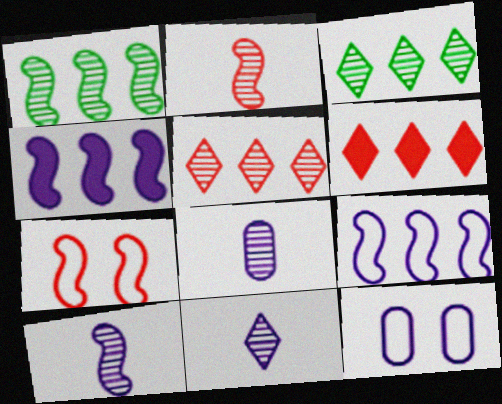[[4, 11, 12], 
[8, 10, 11]]